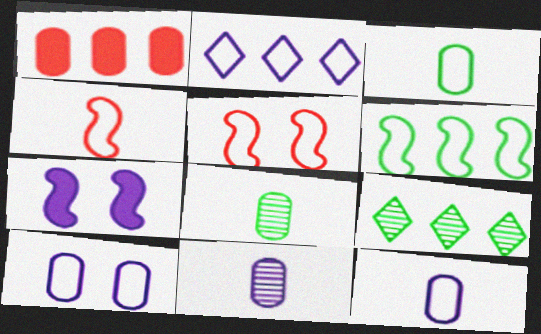[[1, 8, 10], 
[2, 3, 5], 
[2, 7, 11]]